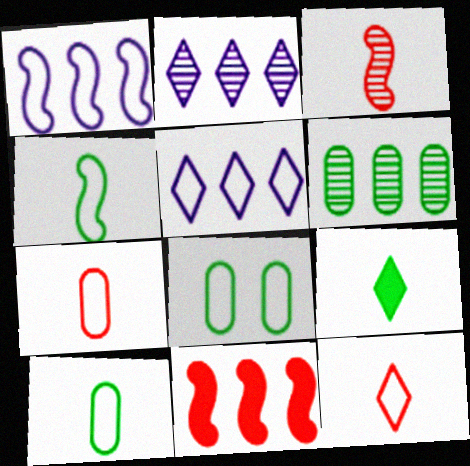[[1, 8, 12], 
[5, 6, 11]]